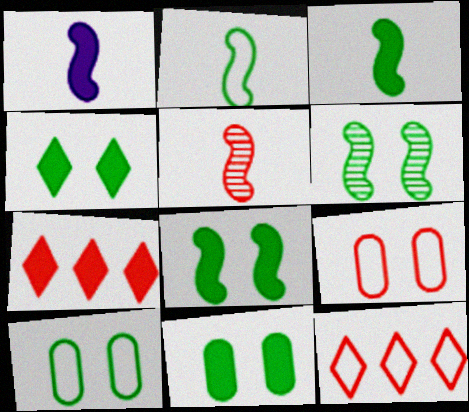[[1, 2, 5], 
[1, 7, 11], 
[4, 6, 10], 
[4, 8, 11], 
[5, 7, 9]]